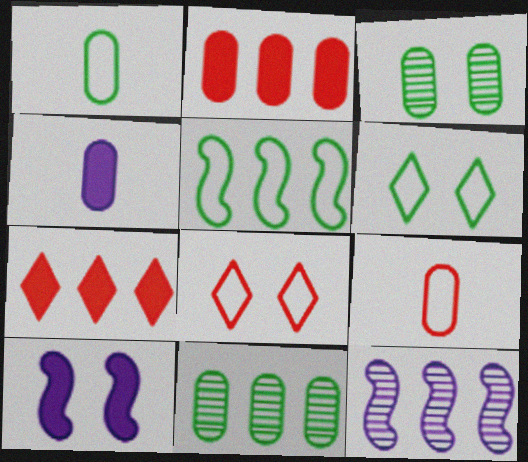[[1, 5, 6], 
[3, 8, 10]]